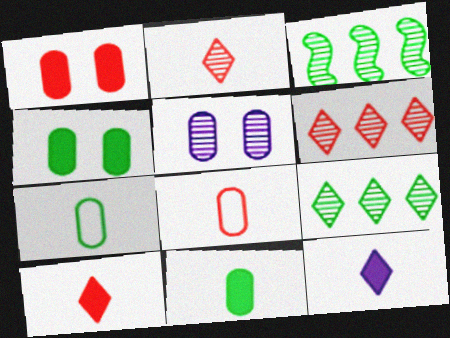[[2, 3, 5]]